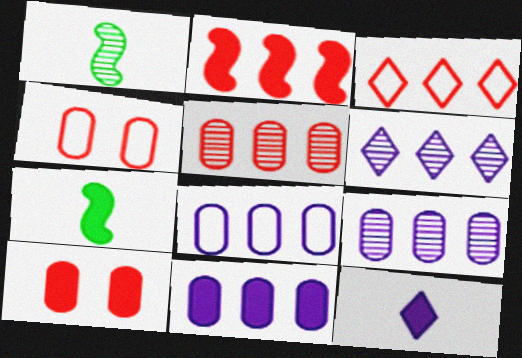[[2, 3, 5], 
[4, 6, 7], 
[8, 9, 11]]